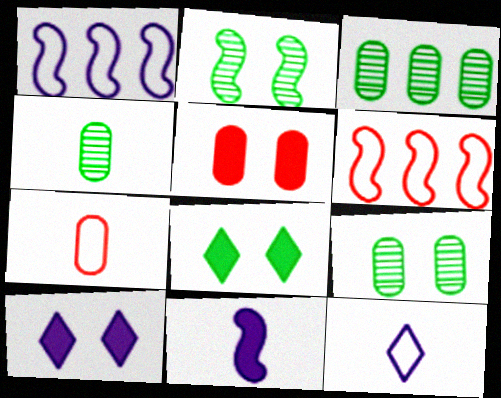[[2, 6, 11], 
[3, 4, 9], 
[4, 6, 10]]